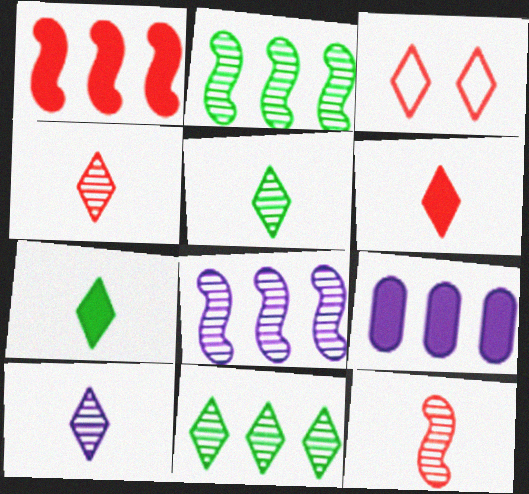[[4, 5, 10]]